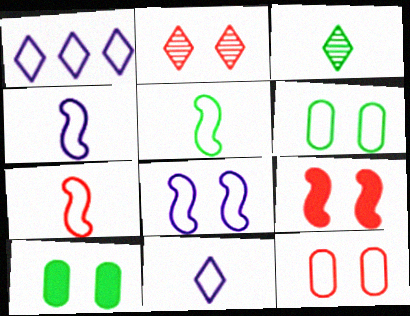[[1, 5, 12], 
[1, 6, 7], 
[2, 8, 10], 
[2, 9, 12], 
[4, 5, 7]]